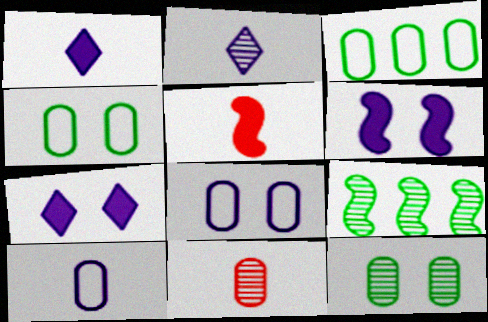[]